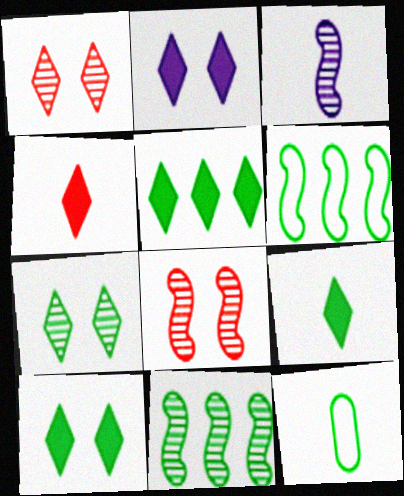[[2, 4, 5], 
[3, 4, 12], 
[3, 8, 11], 
[5, 9, 10], 
[10, 11, 12]]